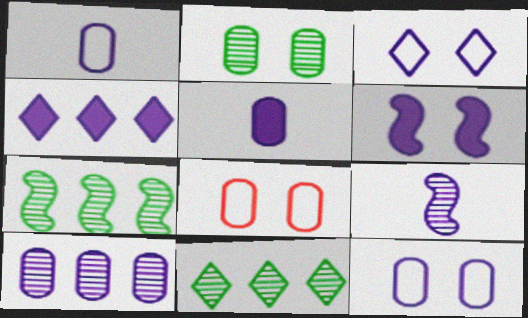[[4, 5, 6], 
[4, 9, 12], 
[5, 10, 12]]